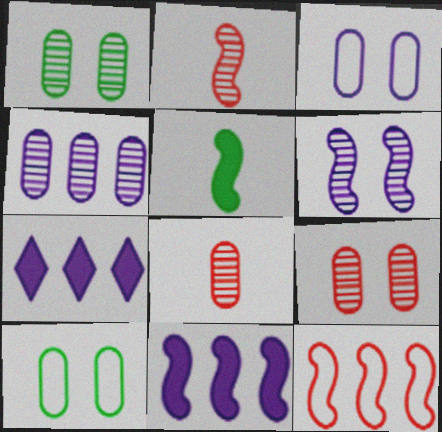[[1, 4, 8], 
[2, 7, 10], 
[5, 6, 12]]